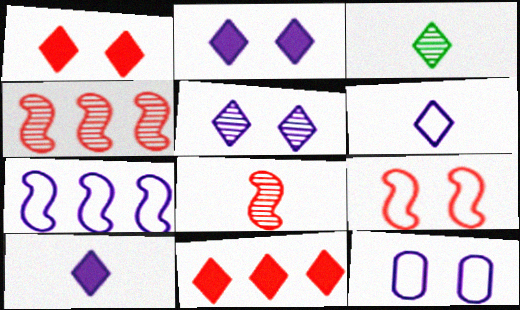[[6, 7, 12]]